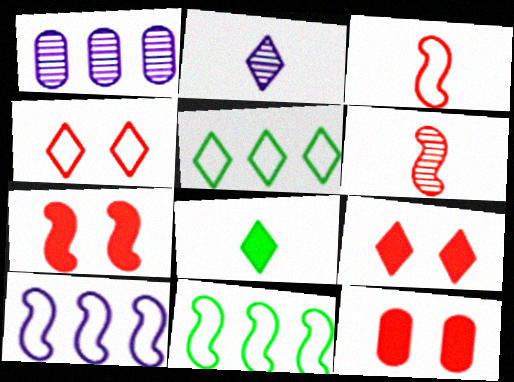[[2, 5, 9], 
[2, 11, 12], 
[7, 9, 12]]